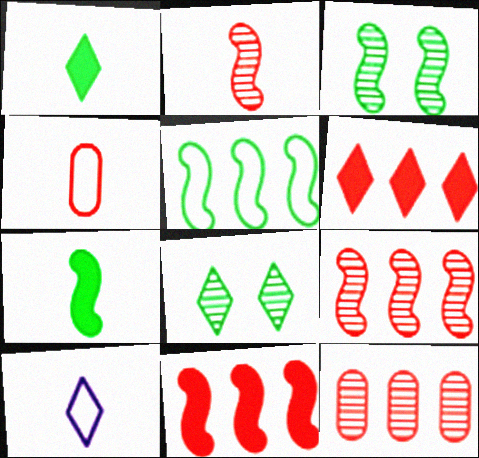[[3, 5, 7], 
[6, 8, 10]]